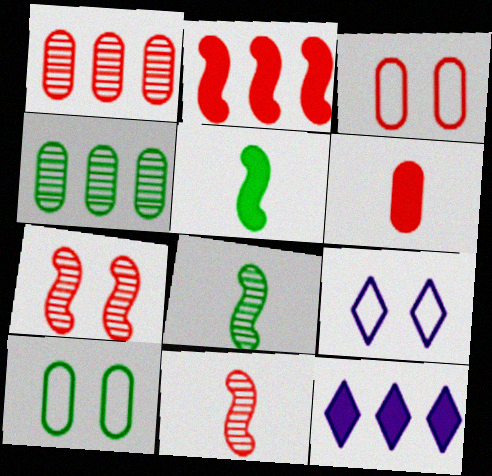[[1, 3, 6], 
[1, 5, 9], 
[3, 8, 12], 
[10, 11, 12]]